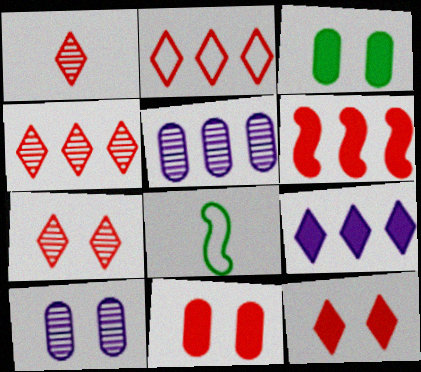[[1, 2, 12], 
[1, 4, 7], 
[5, 8, 12]]